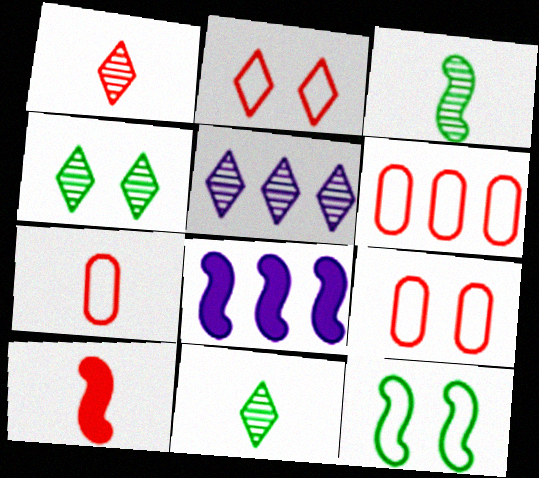[[1, 4, 5], 
[1, 7, 10], 
[4, 7, 8], 
[6, 7, 9], 
[8, 9, 11]]